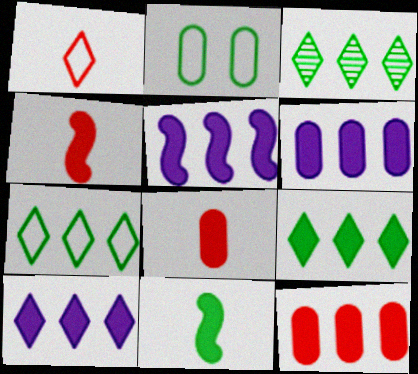[[2, 3, 11], 
[3, 7, 9], 
[5, 6, 10], 
[5, 9, 12]]